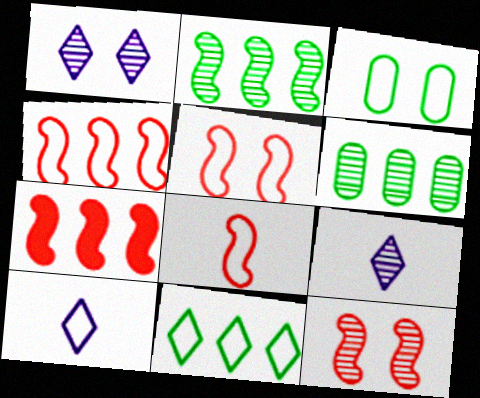[[3, 4, 10], 
[3, 7, 9], 
[4, 5, 8], 
[6, 9, 12], 
[7, 8, 12]]